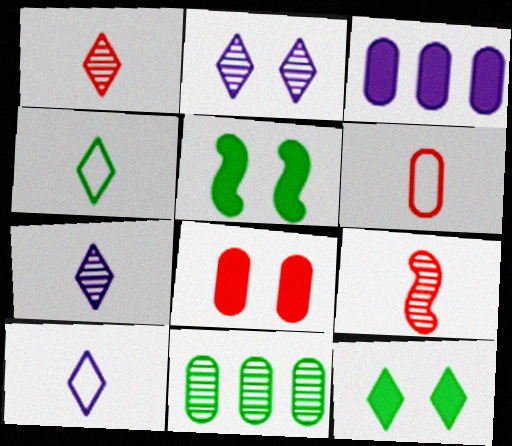[[2, 9, 11], 
[4, 5, 11]]